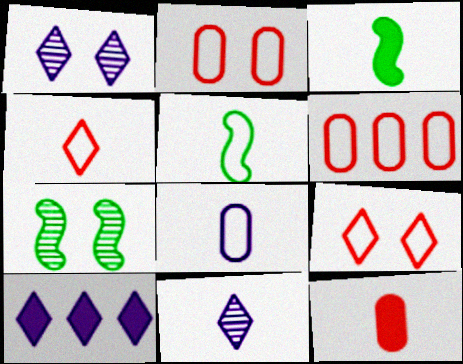[[1, 3, 6], 
[4, 5, 8], 
[5, 11, 12]]